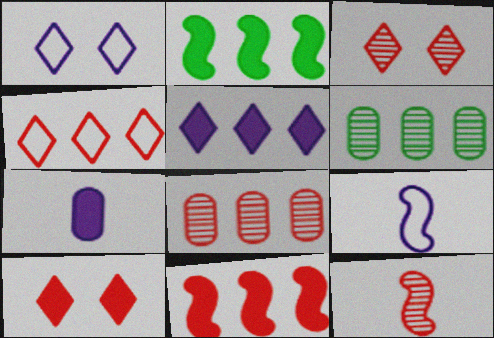[[2, 7, 10], 
[3, 8, 12], 
[4, 8, 11], 
[6, 9, 10]]